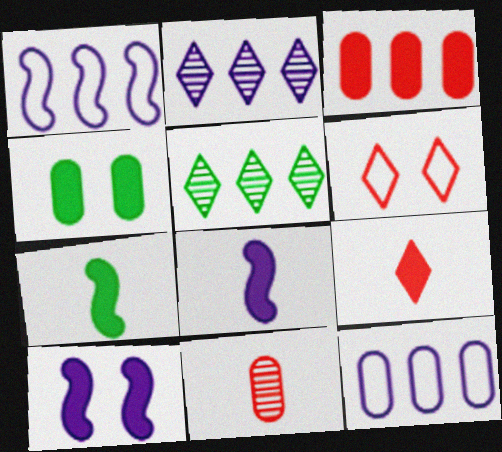[[1, 3, 5], 
[4, 11, 12]]